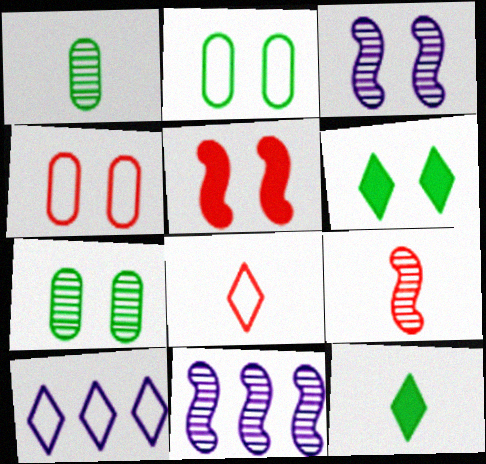[[1, 5, 10], 
[3, 4, 6], 
[4, 11, 12]]